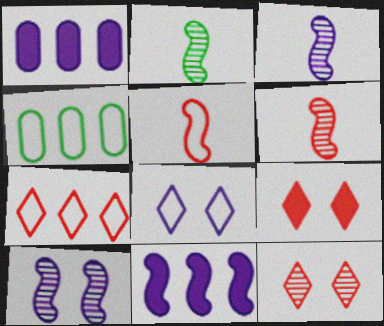[[1, 3, 8], 
[2, 3, 6], 
[3, 4, 9], 
[4, 5, 8]]